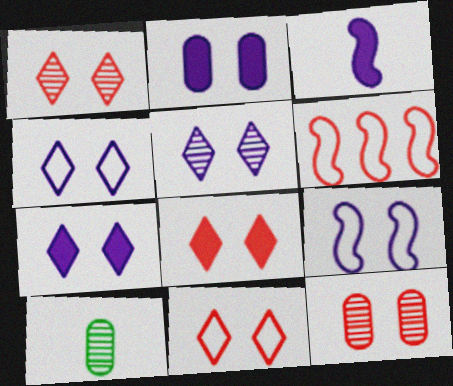[[1, 8, 11], 
[2, 5, 9], 
[4, 5, 7], 
[6, 7, 10]]